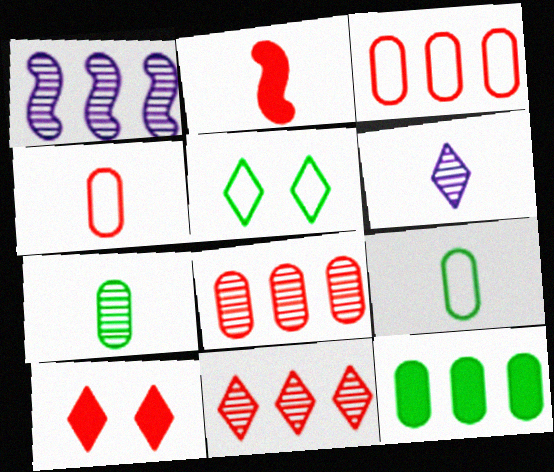[[1, 9, 10], 
[2, 6, 9]]